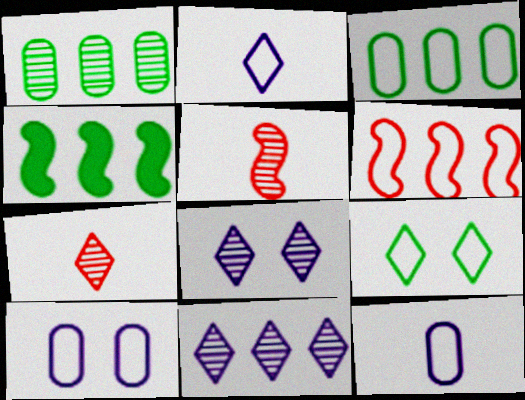[[1, 5, 8], 
[4, 7, 10], 
[6, 9, 12]]